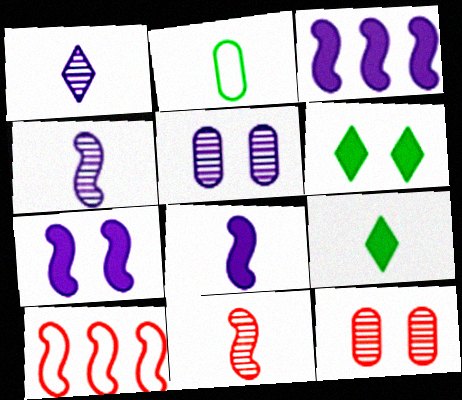[[3, 7, 8], 
[5, 9, 10]]